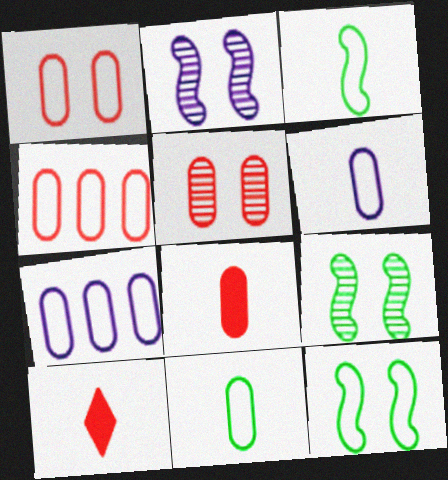[[1, 7, 11], 
[4, 5, 8], 
[7, 9, 10]]